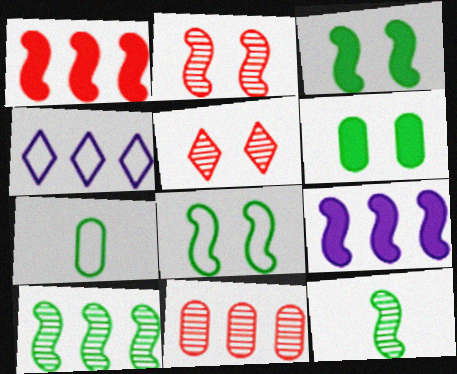[[5, 7, 9]]